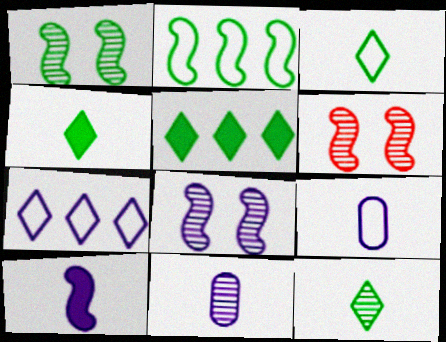[[1, 6, 8], 
[2, 6, 10], 
[3, 4, 12], 
[5, 6, 9]]